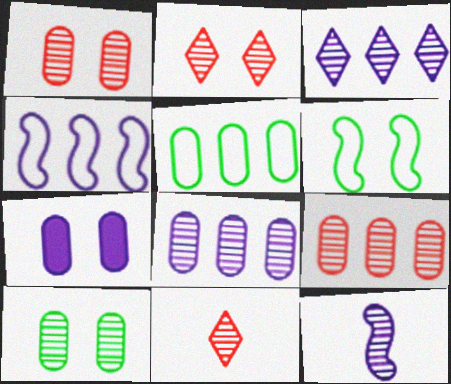[[2, 6, 7]]